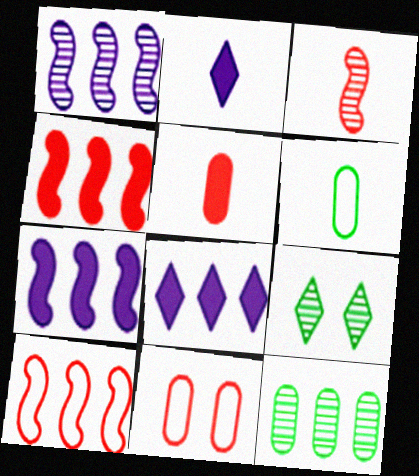[[2, 3, 6], 
[8, 10, 12]]